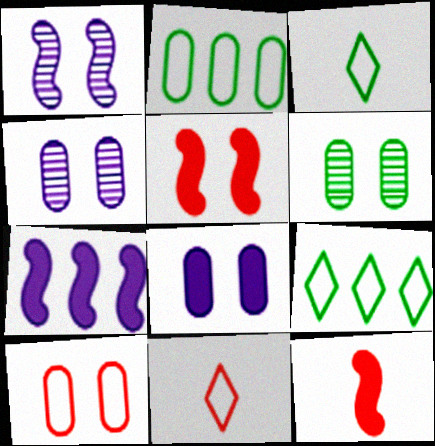[[4, 9, 12], 
[6, 7, 11], 
[6, 8, 10]]